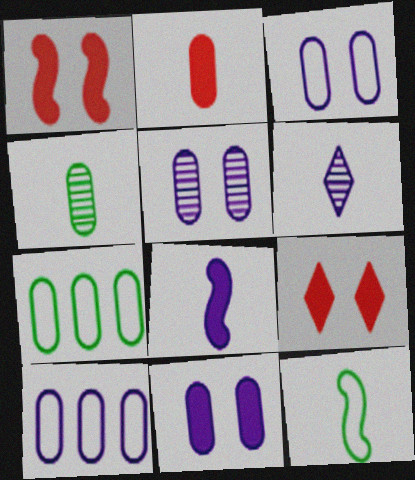[[1, 6, 7], 
[2, 5, 7], 
[2, 6, 12], 
[3, 5, 11]]